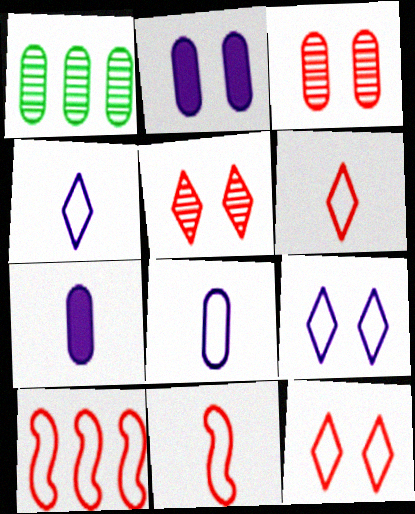[]